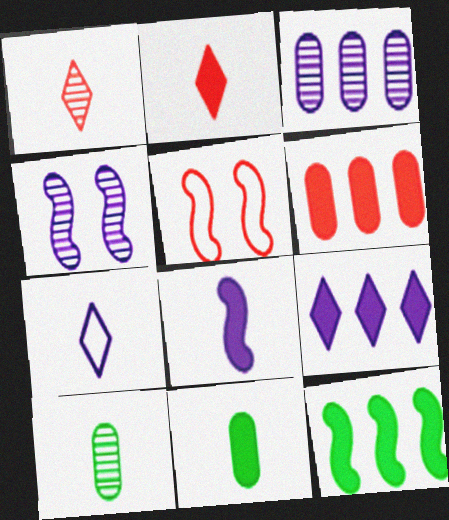[[1, 5, 6], 
[2, 8, 11], 
[5, 9, 10], 
[6, 9, 12]]